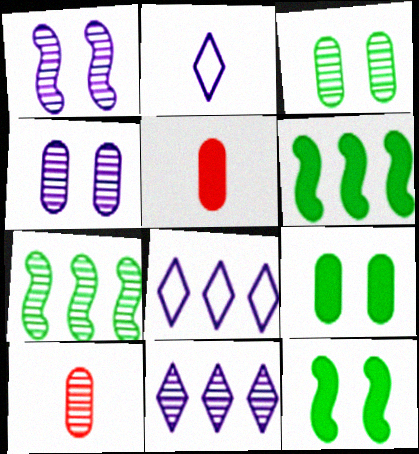[[8, 10, 12]]